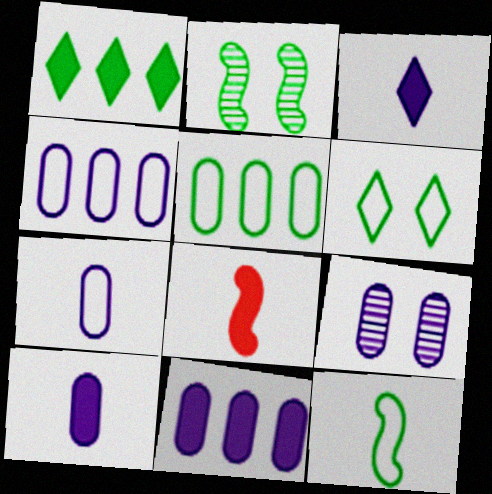[[4, 9, 10], 
[5, 6, 12], 
[7, 9, 11]]